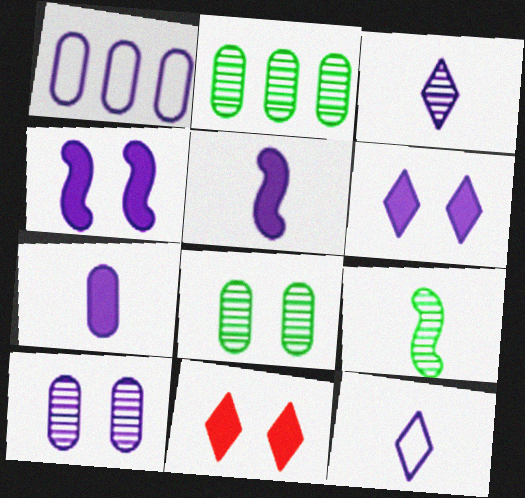[[1, 3, 4], 
[1, 7, 10], 
[1, 9, 11]]